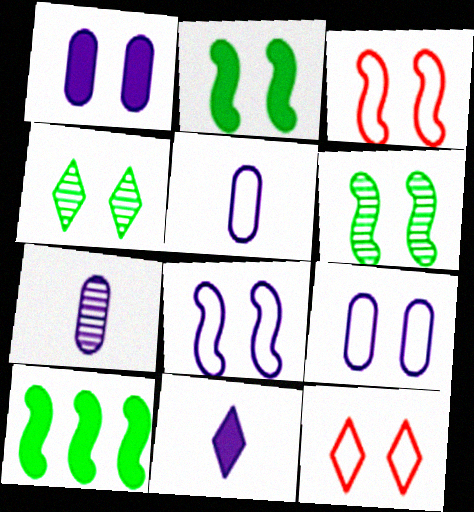[[1, 3, 4], 
[1, 6, 12], 
[7, 10, 12]]